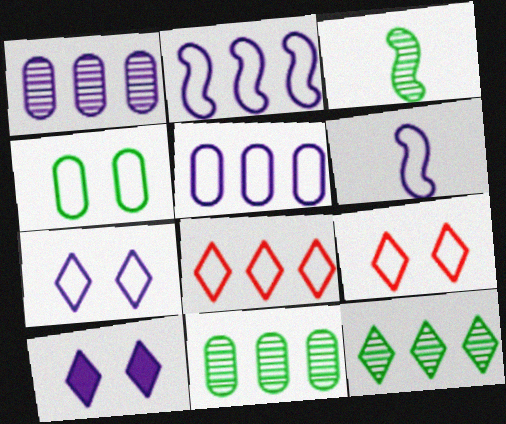[[1, 6, 10], 
[4, 6, 8], 
[5, 6, 7]]